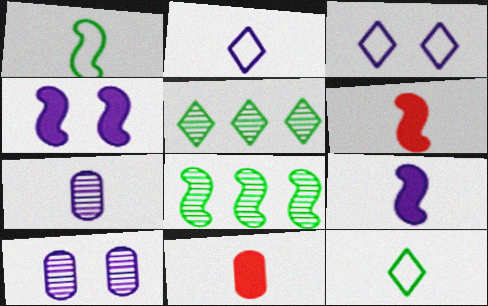[[2, 7, 9], 
[3, 4, 10], 
[3, 8, 11], 
[6, 7, 12]]